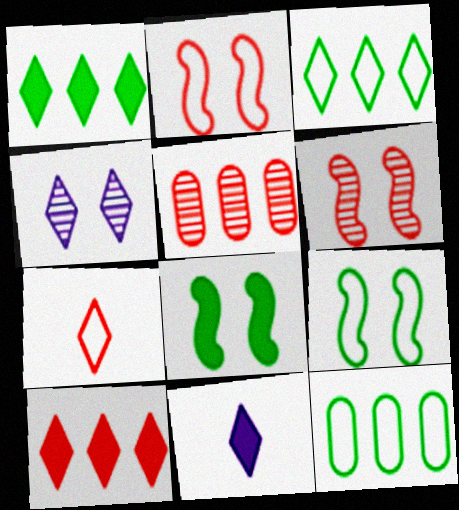[[1, 4, 7], 
[5, 9, 11], 
[6, 11, 12]]